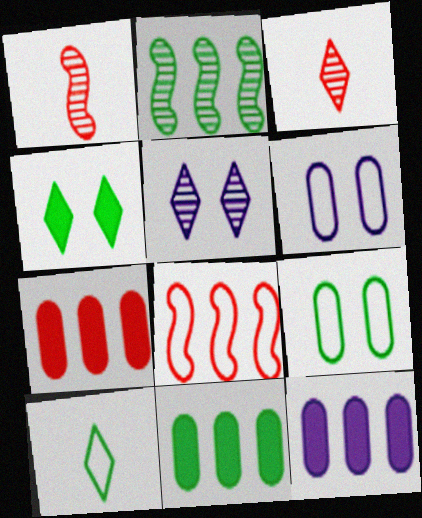[[6, 8, 10], 
[7, 11, 12]]